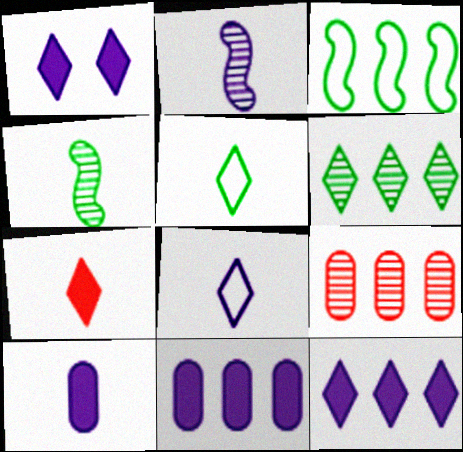[[2, 8, 10], 
[3, 9, 12]]